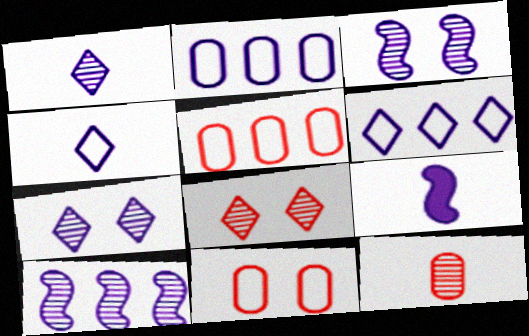[[2, 7, 9]]